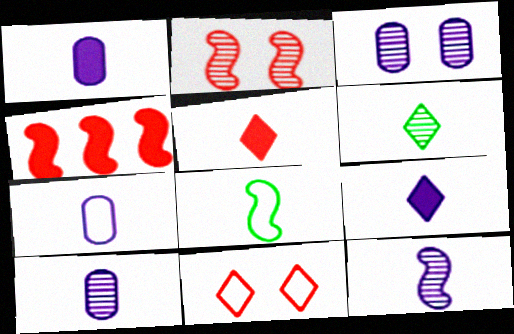[[1, 7, 10], 
[5, 8, 10], 
[7, 9, 12]]